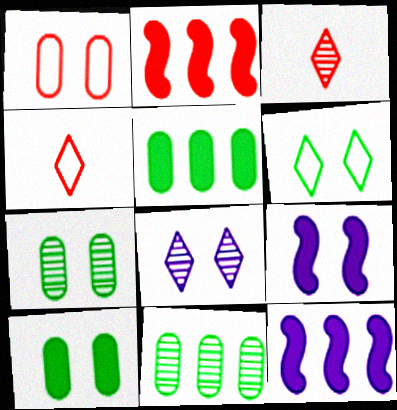[[1, 2, 3], 
[4, 7, 12], 
[4, 9, 11]]